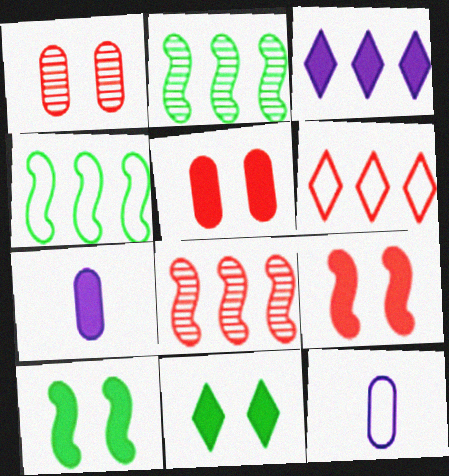[[8, 11, 12]]